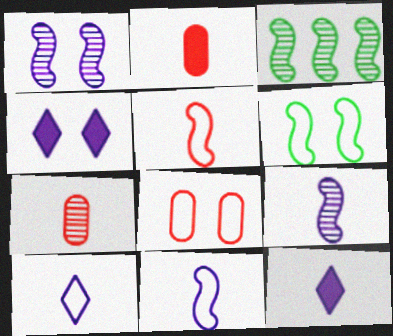[[3, 8, 12]]